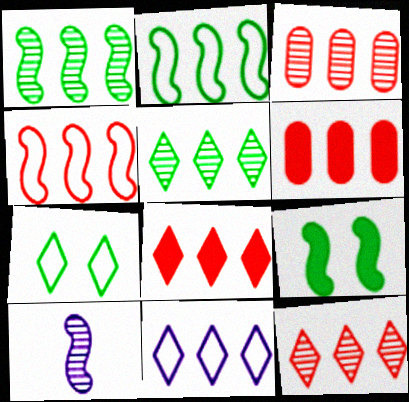[[1, 6, 11], 
[3, 4, 8], 
[4, 6, 12], 
[4, 9, 10], 
[5, 8, 11], 
[6, 7, 10]]